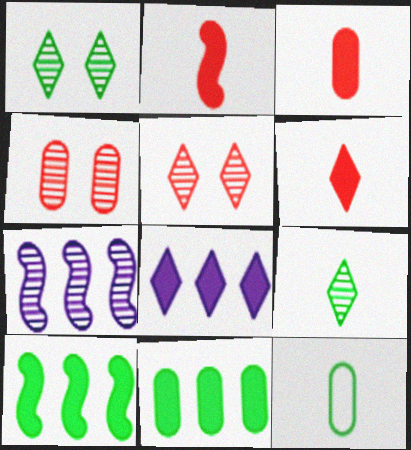[[1, 10, 12], 
[2, 3, 6], 
[4, 7, 9]]